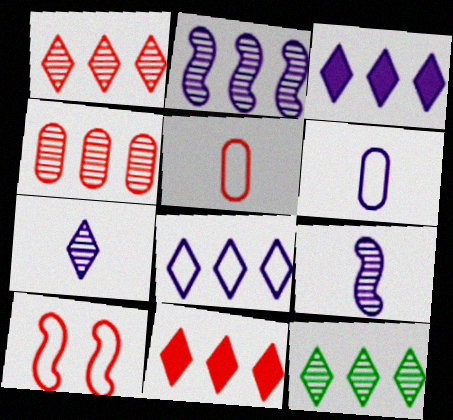[[2, 4, 12], 
[8, 11, 12]]